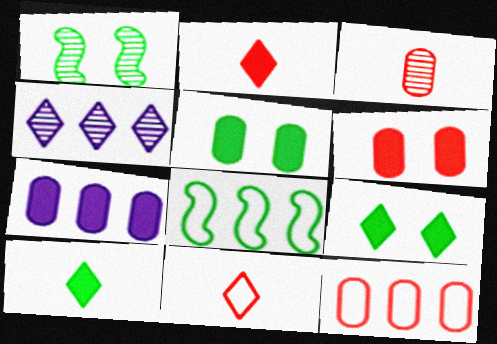[[1, 3, 4], 
[1, 7, 11], 
[3, 6, 12], 
[4, 9, 11]]